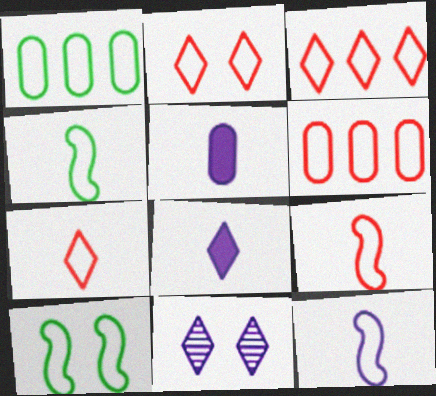[[1, 2, 12], 
[2, 3, 7], 
[2, 6, 9], 
[4, 9, 12]]